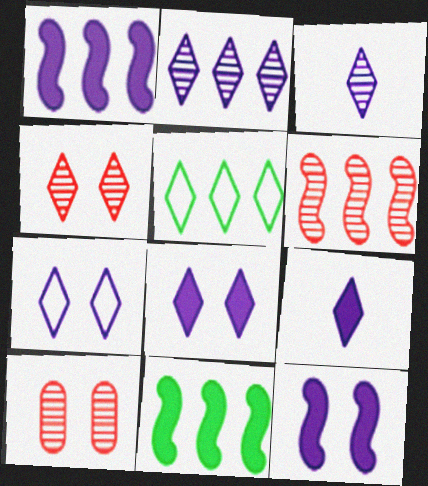[[2, 7, 9], 
[4, 5, 9]]